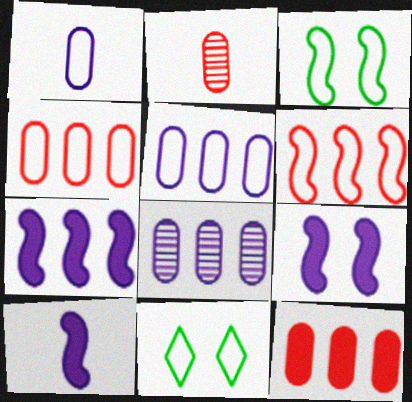[[1, 6, 11], 
[2, 7, 11], 
[7, 9, 10]]